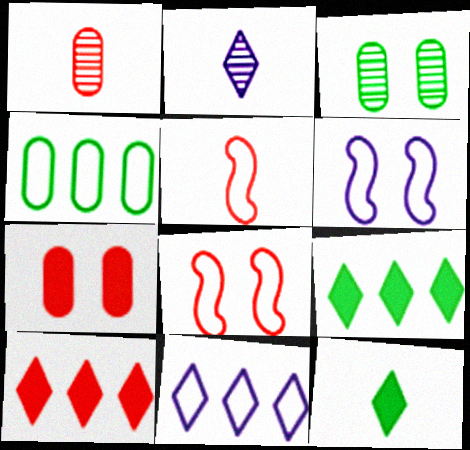[[1, 6, 9], 
[1, 8, 10]]